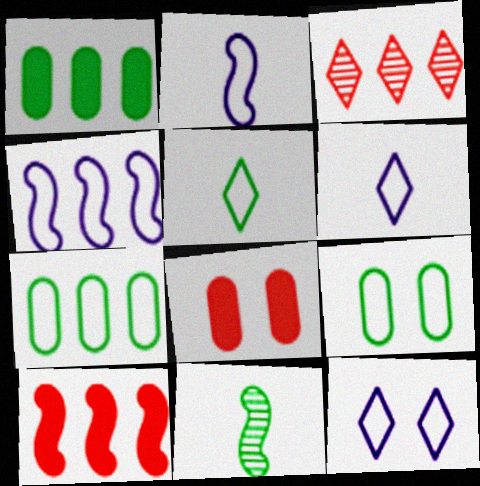[[1, 3, 4]]